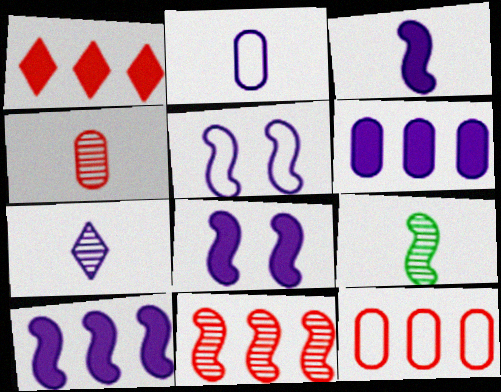[[1, 11, 12], 
[2, 3, 7], 
[3, 8, 10], 
[4, 7, 9], 
[5, 6, 7]]